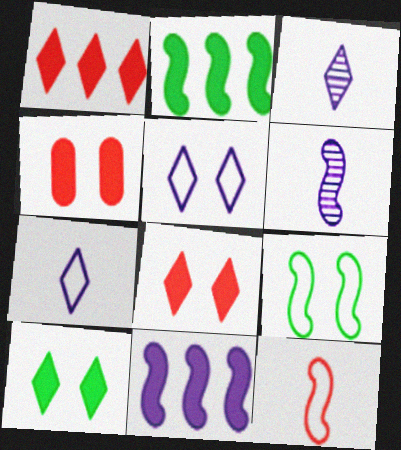[]